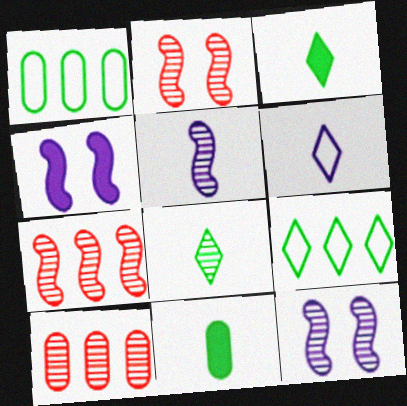[[8, 10, 12]]